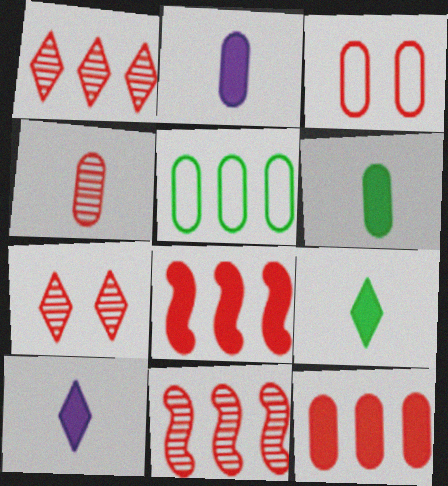[[3, 4, 12], 
[4, 7, 11]]